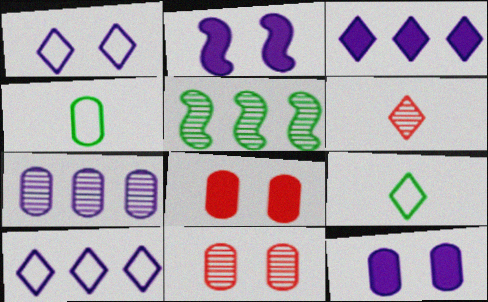[[4, 7, 8]]